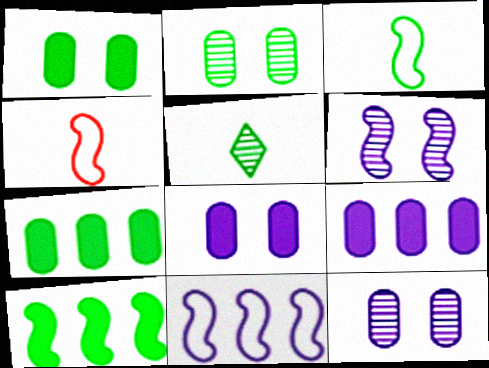[[4, 6, 10]]